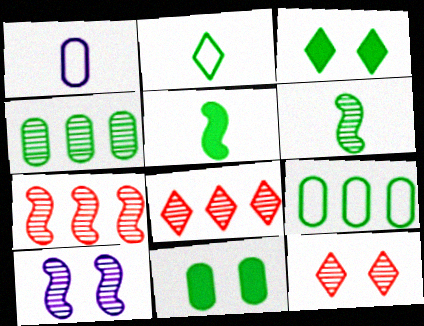[[1, 3, 7], 
[3, 6, 9], 
[6, 7, 10]]